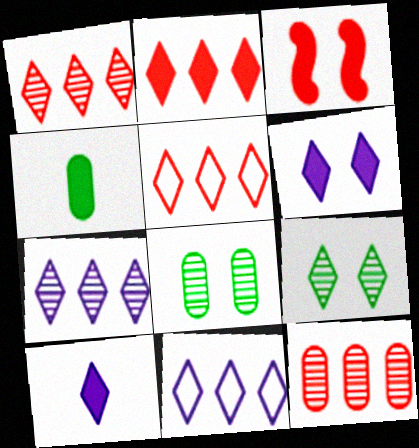[[1, 2, 5], 
[5, 9, 10]]